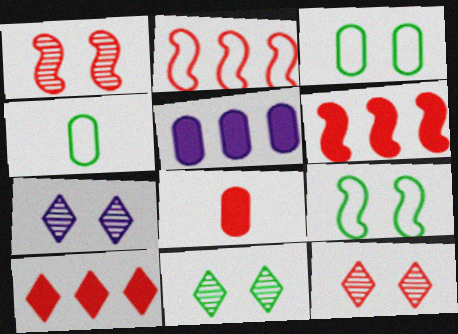[[2, 8, 12], 
[4, 6, 7], 
[7, 11, 12]]